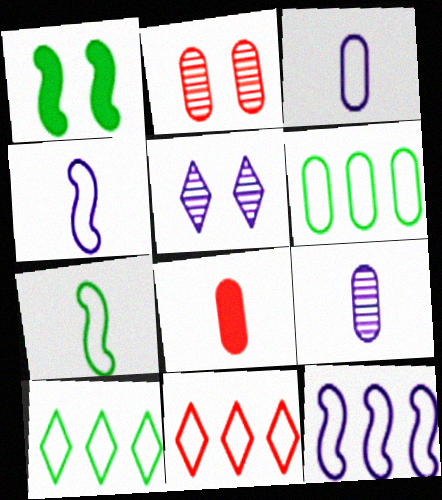[[1, 9, 11], 
[6, 11, 12]]